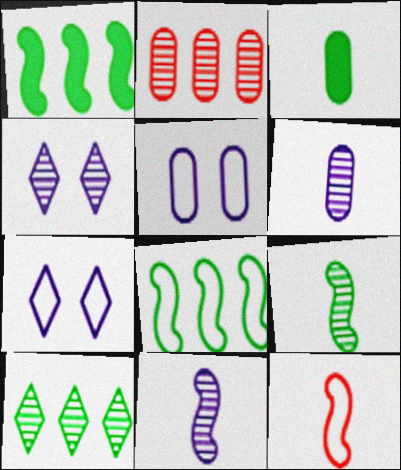[[2, 3, 5], 
[2, 4, 9]]